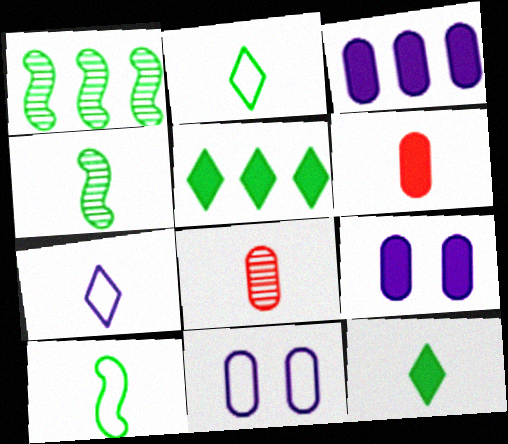[[4, 6, 7]]